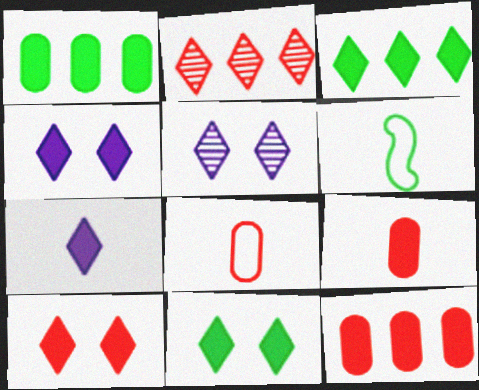[[3, 7, 10], 
[4, 10, 11], 
[5, 6, 12]]